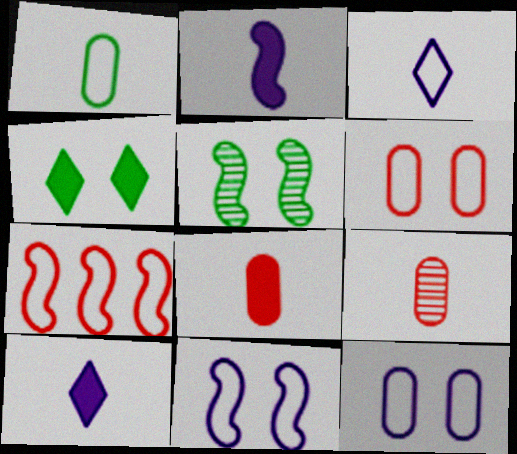[[2, 5, 7]]